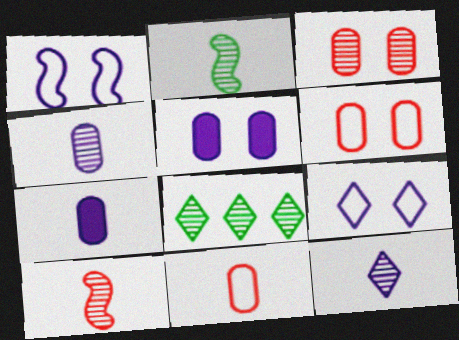[]